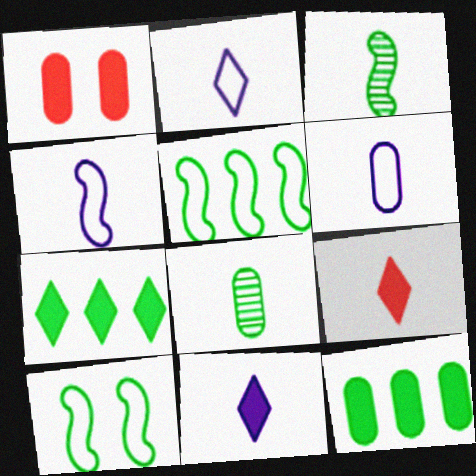[[2, 4, 6], 
[3, 6, 9], 
[4, 8, 9], 
[7, 8, 10]]